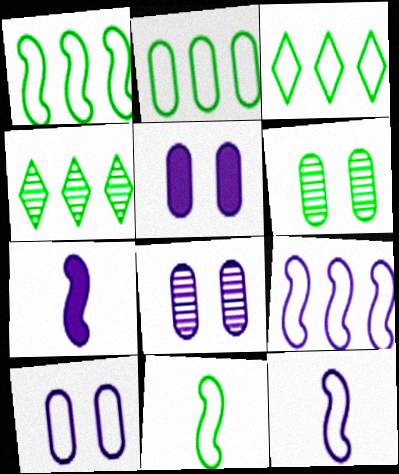[[1, 2, 3], 
[5, 8, 10]]